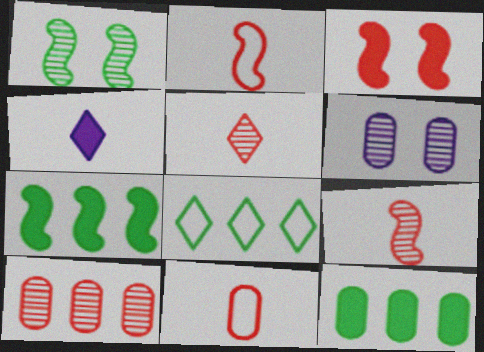[[3, 4, 12], 
[6, 11, 12]]